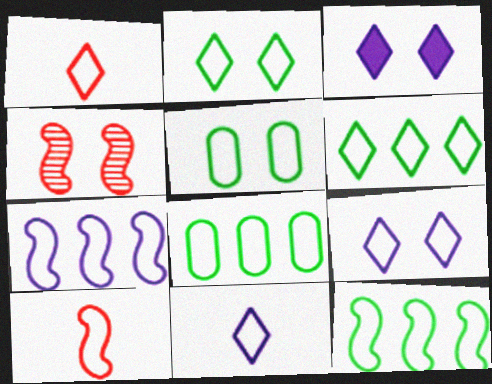[[1, 5, 7], 
[1, 6, 9], 
[3, 4, 5], 
[6, 8, 12], 
[8, 9, 10]]